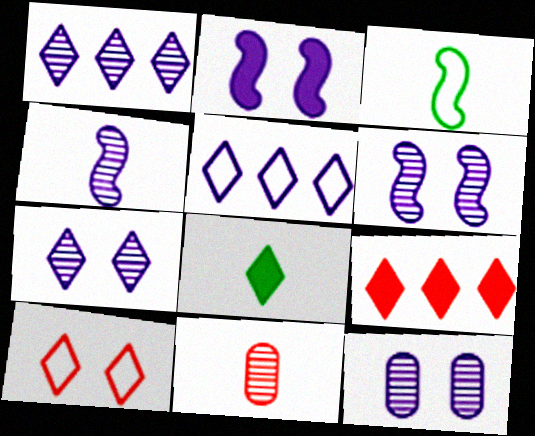[[1, 4, 12], 
[1, 8, 10], 
[3, 9, 12], 
[6, 7, 12]]